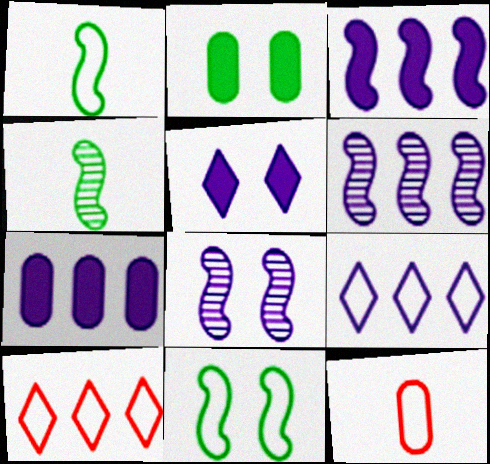[[6, 7, 9], 
[9, 11, 12]]